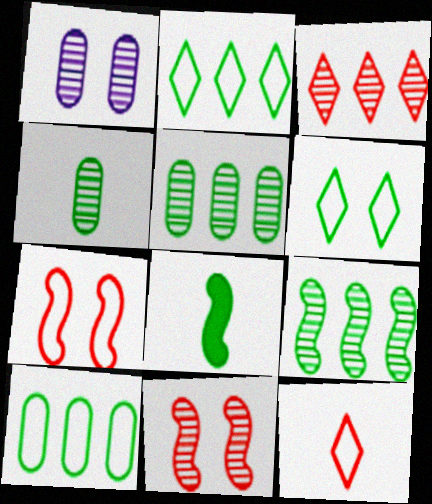[[5, 6, 8]]